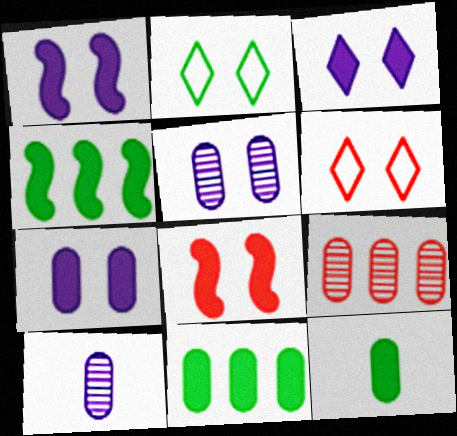[[1, 3, 7], 
[2, 5, 8], 
[4, 6, 10]]